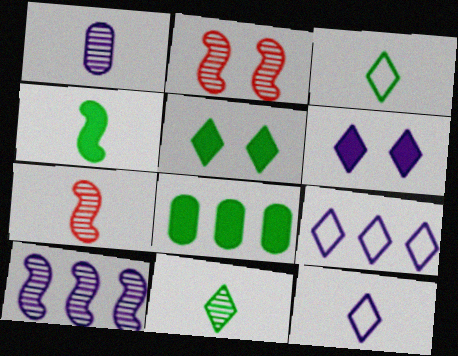[[1, 7, 11], 
[2, 8, 12], 
[4, 5, 8]]